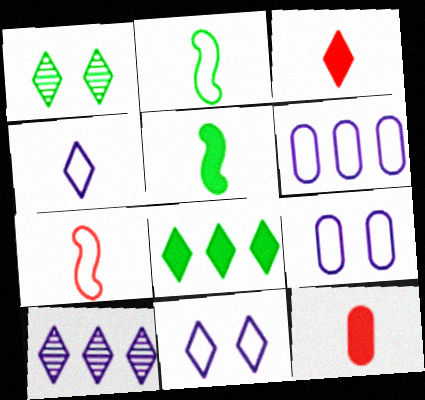[]